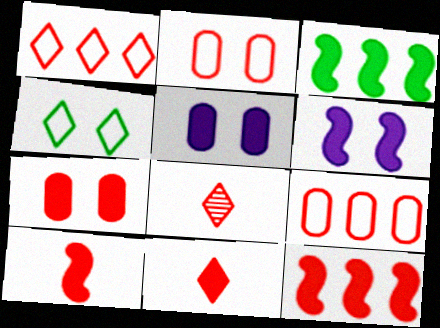[[2, 8, 12], 
[3, 5, 11], 
[3, 6, 10], 
[7, 11, 12]]